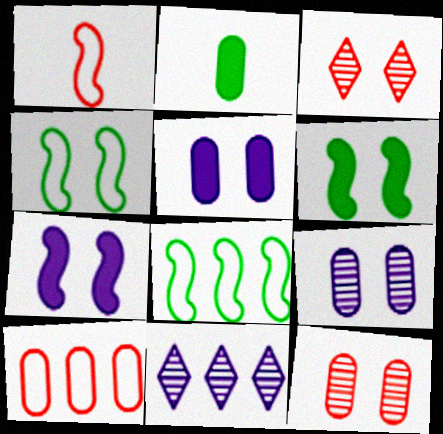[[2, 9, 10], 
[3, 4, 5]]